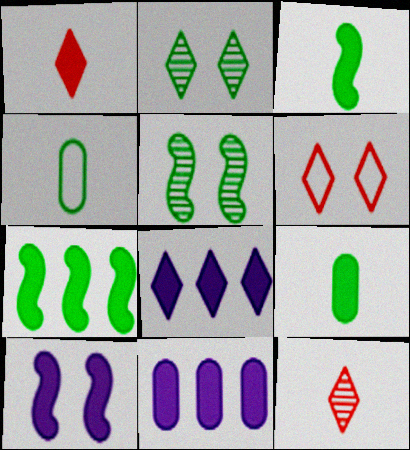[[2, 4, 7]]